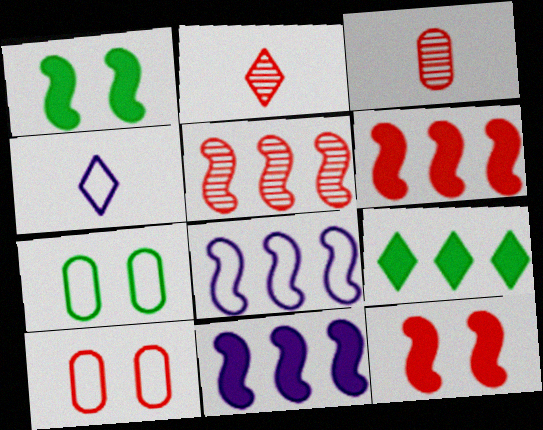[[2, 6, 10], 
[2, 7, 11]]